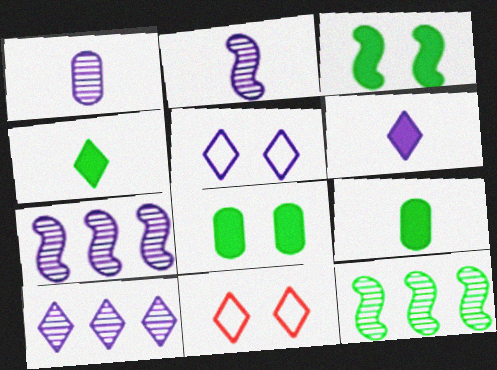[[4, 10, 11], 
[5, 6, 10], 
[7, 9, 11]]